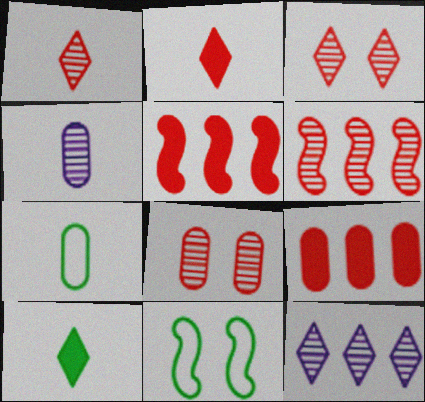[[1, 6, 8]]